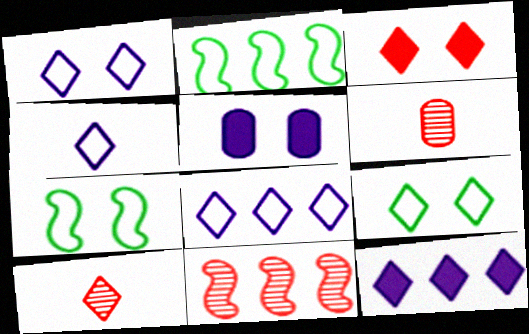[[1, 4, 8], 
[2, 5, 10], 
[6, 7, 12], 
[9, 10, 12]]